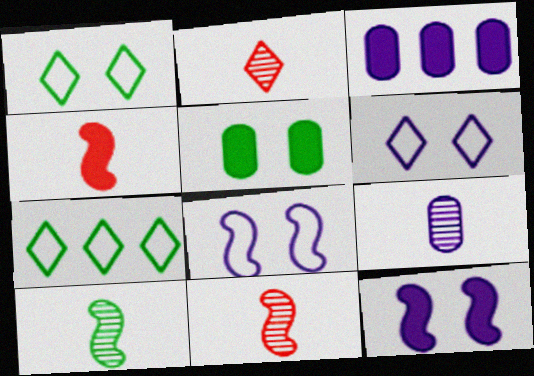[[1, 3, 11], 
[2, 9, 10], 
[5, 7, 10]]